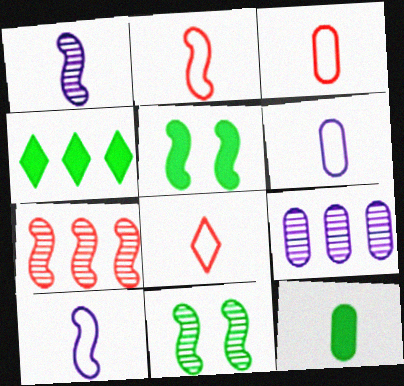[[1, 7, 11], 
[1, 8, 12], 
[2, 3, 8], 
[4, 5, 12], 
[5, 7, 10], 
[5, 8, 9]]